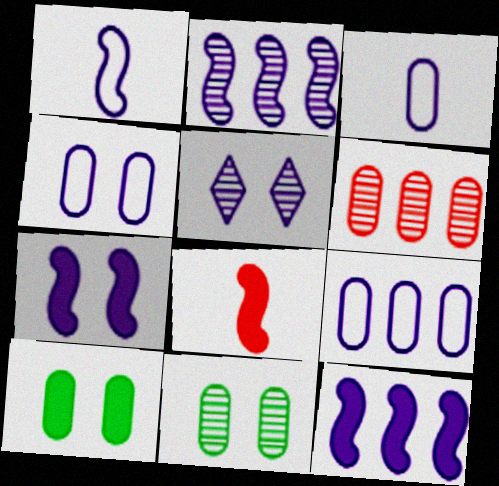[[1, 2, 7], 
[3, 4, 9], 
[3, 5, 12], 
[3, 6, 10], 
[4, 5, 7]]